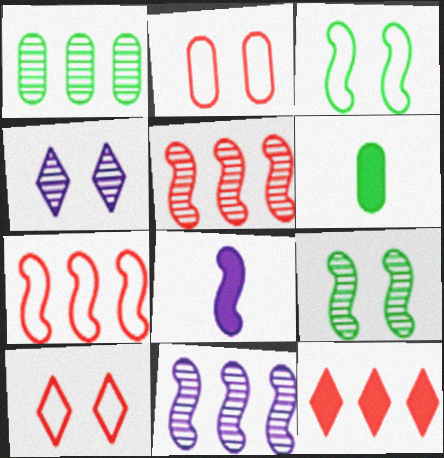[[1, 8, 10], 
[3, 5, 8], 
[4, 6, 7], 
[6, 10, 11], 
[7, 8, 9]]